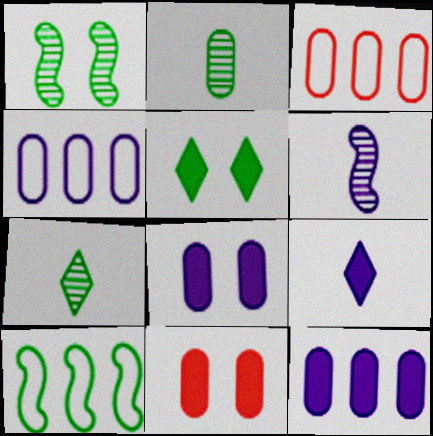[[1, 3, 9], 
[2, 3, 8], 
[2, 4, 11], 
[2, 5, 10], 
[3, 5, 6]]